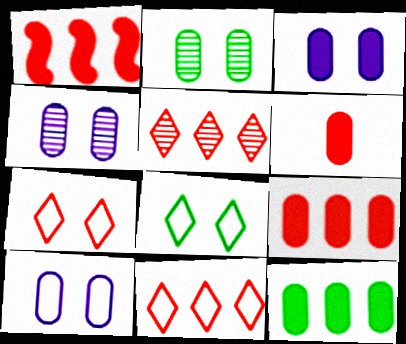[[3, 4, 10], 
[3, 6, 12]]